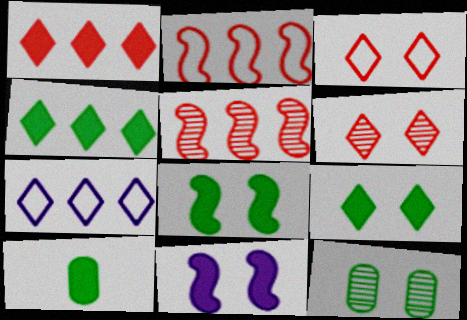[[1, 10, 11], 
[3, 11, 12], 
[4, 8, 10]]